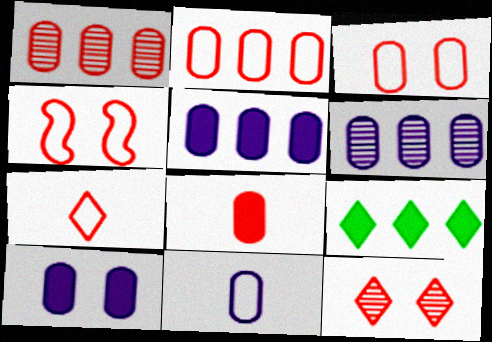[[1, 3, 8], 
[2, 4, 7], 
[6, 10, 11]]